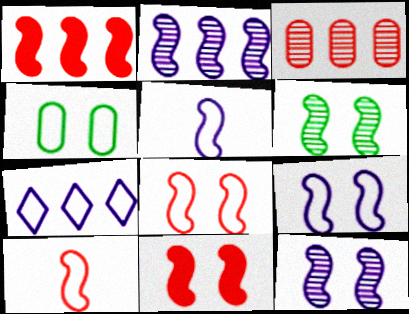[[1, 5, 6], 
[4, 7, 10], 
[6, 9, 11]]